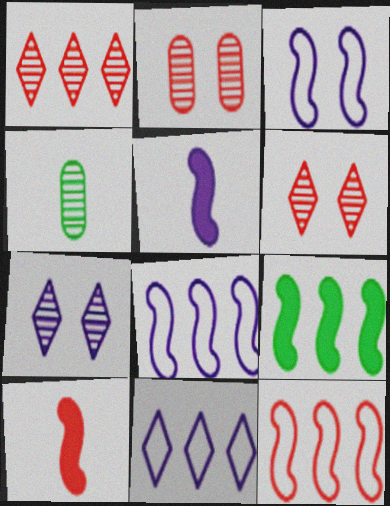[]